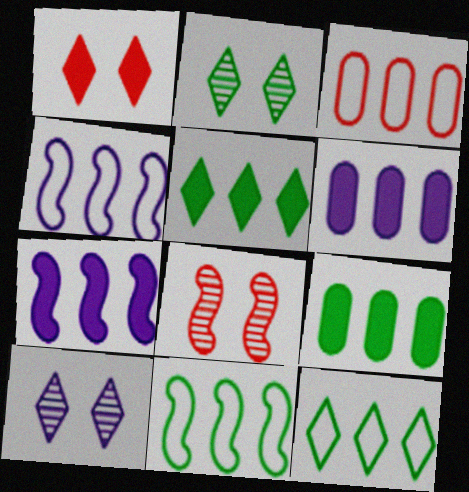[[3, 4, 12]]